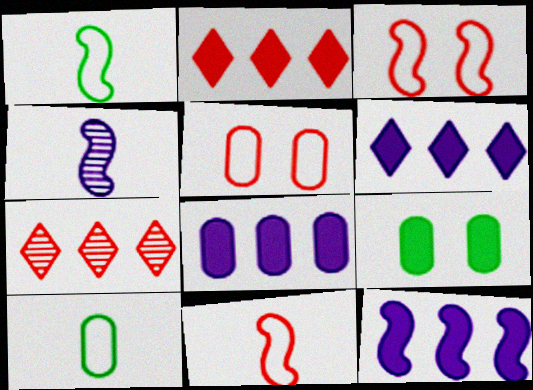[[6, 8, 12]]